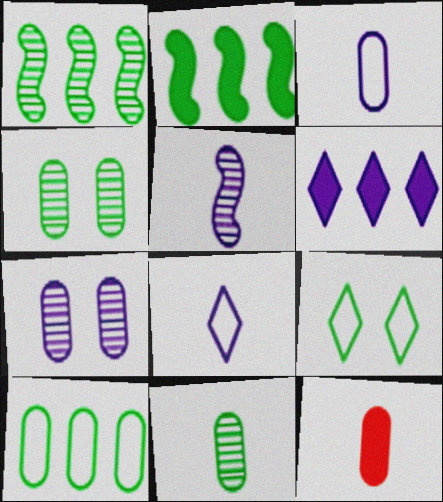[[2, 9, 11], 
[3, 11, 12], 
[7, 10, 12]]